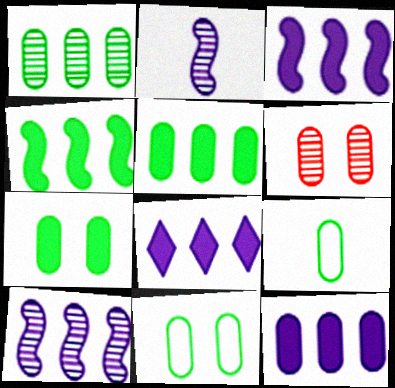[[1, 7, 9], 
[3, 8, 12], 
[6, 9, 12]]